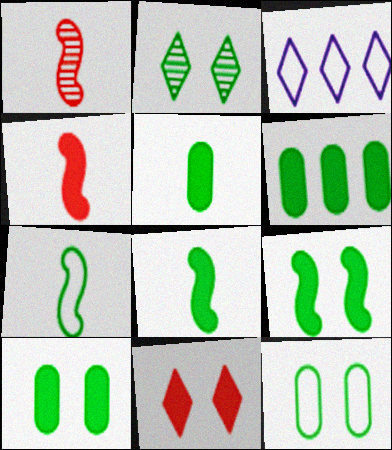[[1, 3, 10], 
[2, 6, 7], 
[2, 9, 12], 
[5, 6, 10]]